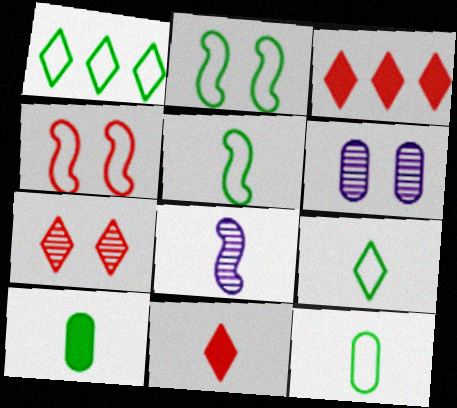[[1, 2, 12], 
[3, 5, 6], 
[5, 9, 12], 
[8, 11, 12]]